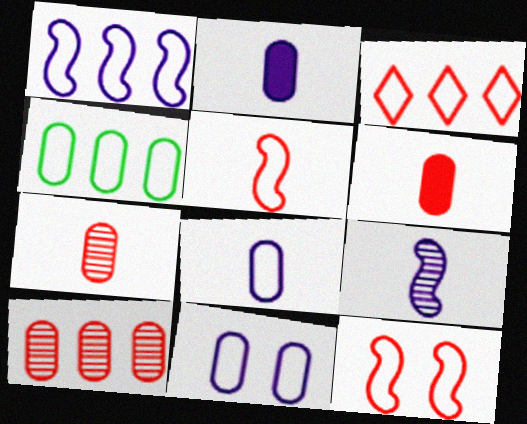[[1, 3, 4]]